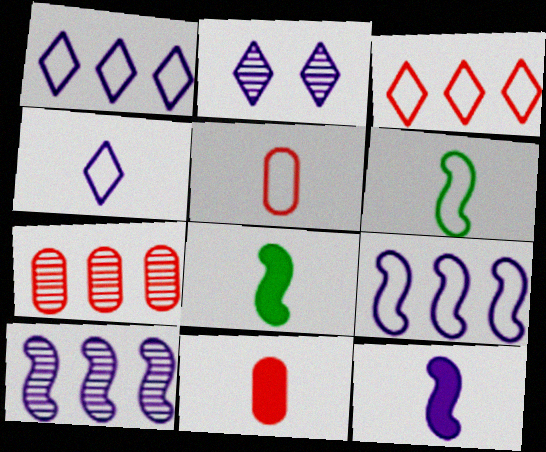[[4, 5, 6]]